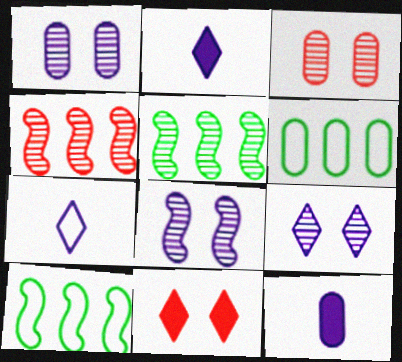[[1, 8, 9], 
[2, 3, 10], 
[3, 6, 12]]